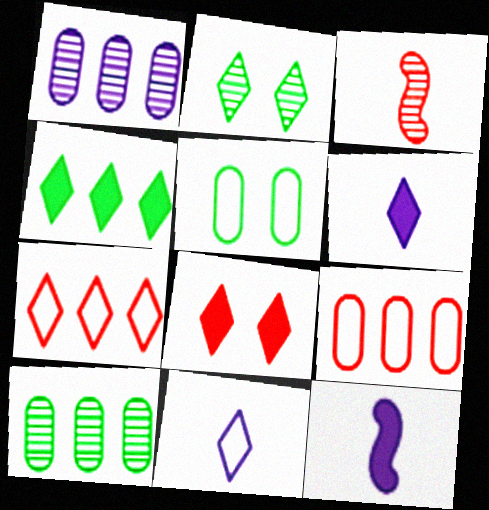[[1, 2, 3], 
[2, 6, 7], 
[2, 9, 12], 
[3, 8, 9], 
[4, 6, 8]]